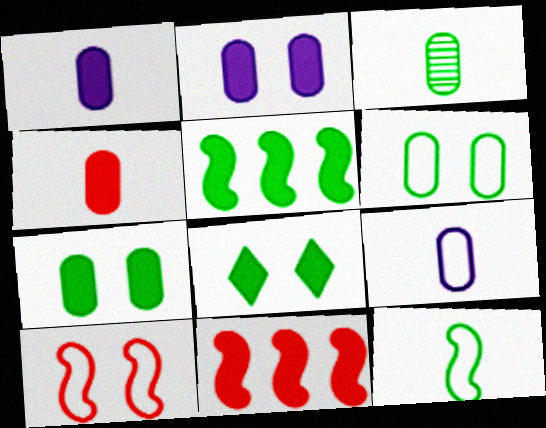[[1, 8, 11], 
[3, 4, 9]]